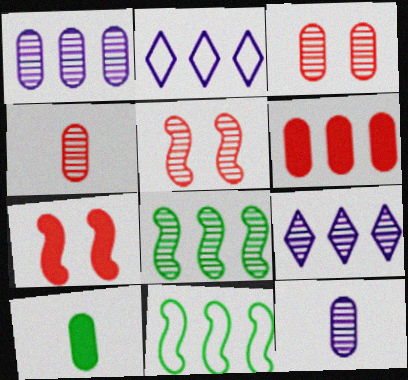[[2, 5, 10], 
[2, 6, 8], 
[6, 9, 11]]